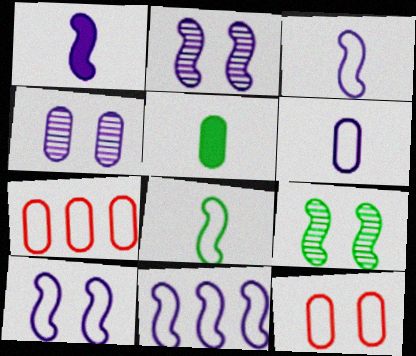[[1, 2, 11], 
[3, 10, 11], 
[4, 5, 7]]